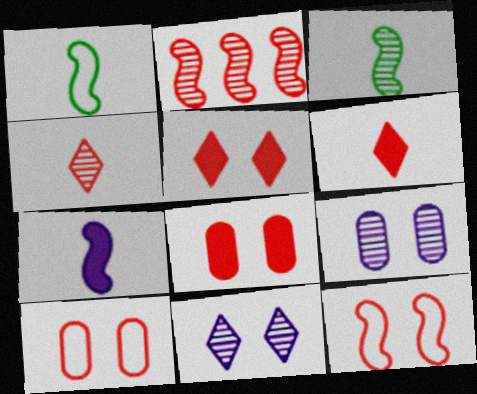[[2, 6, 10]]